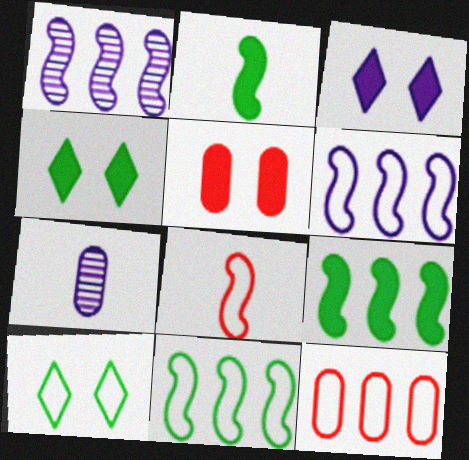[[3, 6, 7]]